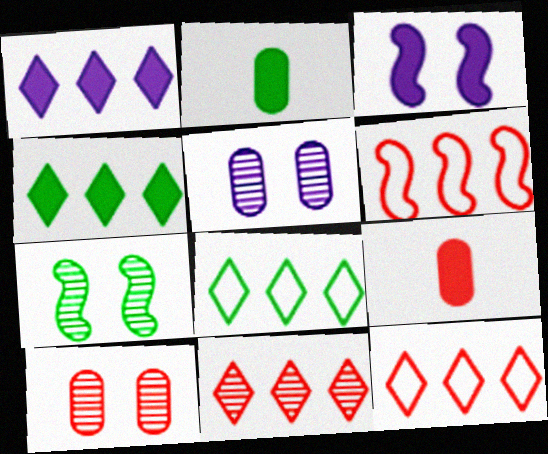[[1, 8, 11], 
[2, 7, 8], 
[3, 4, 9]]